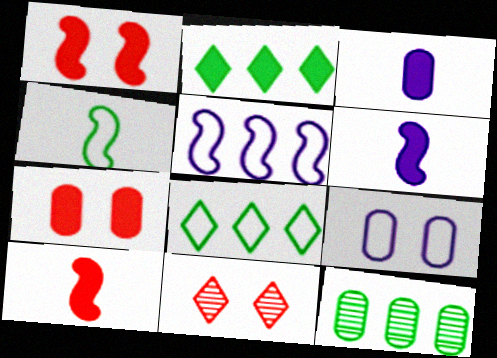[[1, 2, 3], 
[2, 6, 7]]